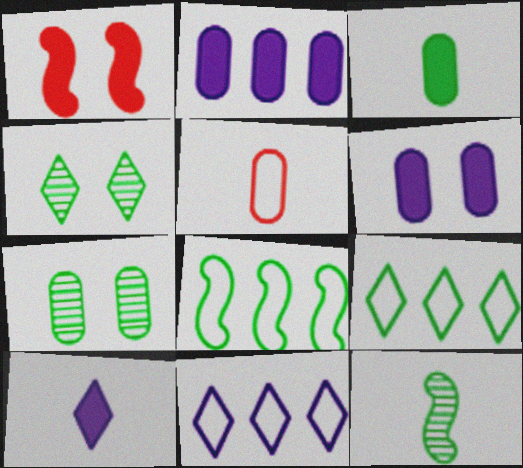[[2, 5, 7], 
[3, 4, 8], 
[5, 10, 12]]